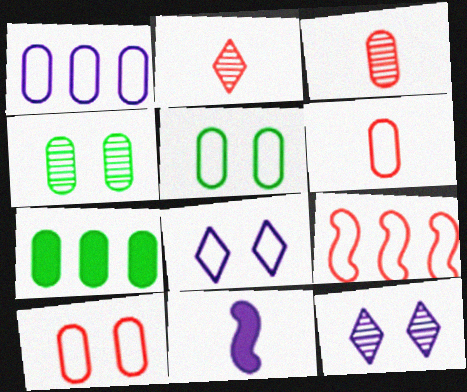[[1, 5, 6], 
[1, 11, 12]]